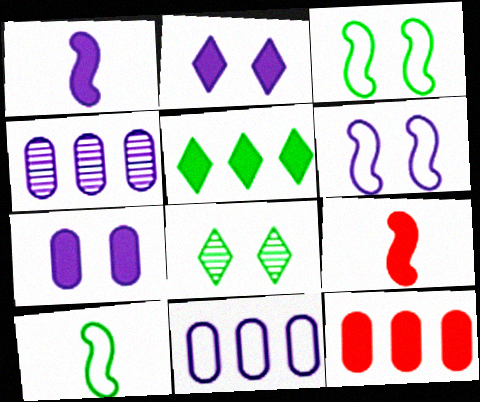[[5, 7, 9], 
[8, 9, 11]]